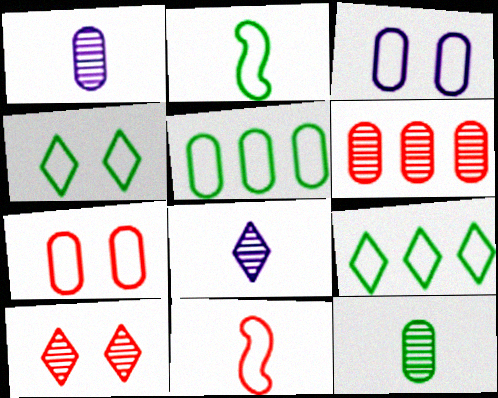[[2, 4, 5], 
[3, 9, 11]]